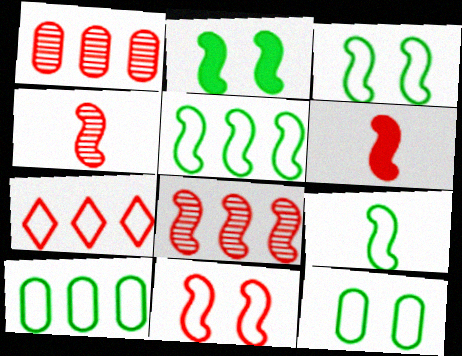[[3, 5, 9], 
[6, 8, 11]]